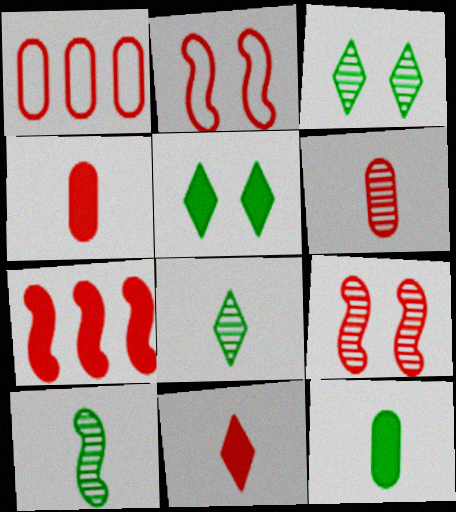[[1, 9, 11]]